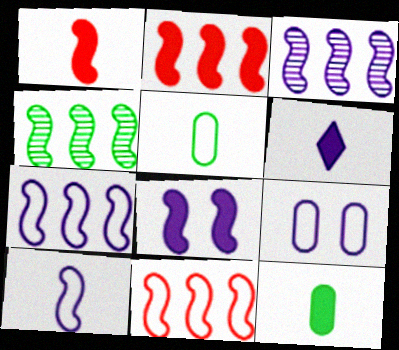[[1, 6, 12], 
[2, 4, 7], 
[3, 6, 9], 
[3, 8, 10]]